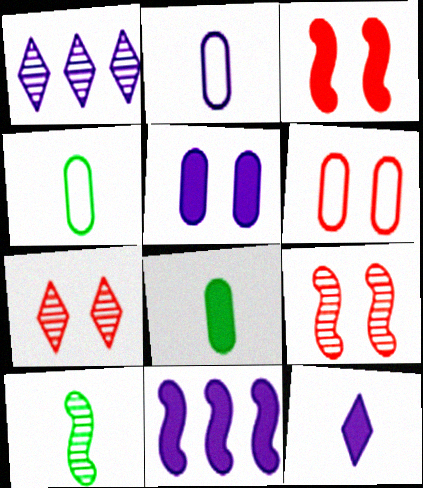[[1, 3, 4], 
[3, 6, 7], 
[4, 7, 11], 
[5, 11, 12]]